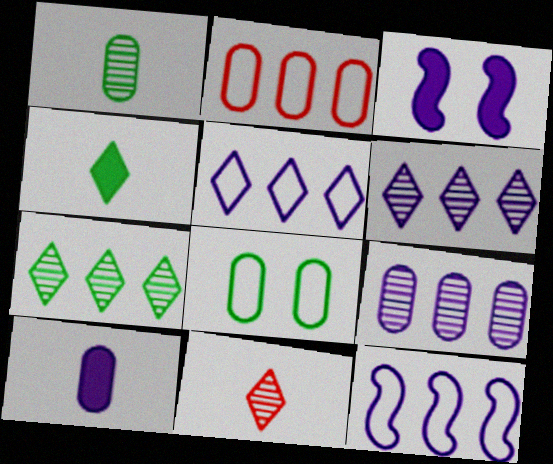[]